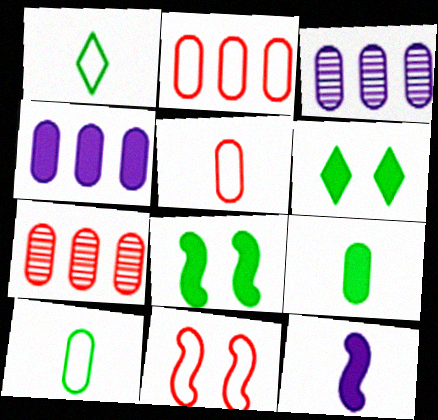[]